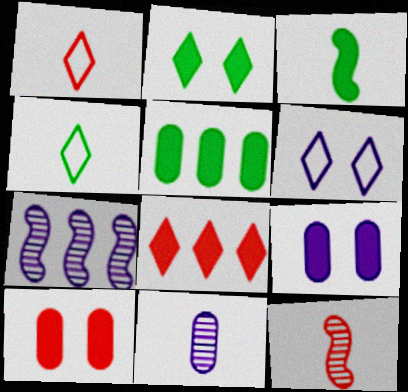[[1, 3, 11], 
[2, 3, 5], 
[3, 8, 9], 
[4, 7, 10], 
[5, 6, 12]]